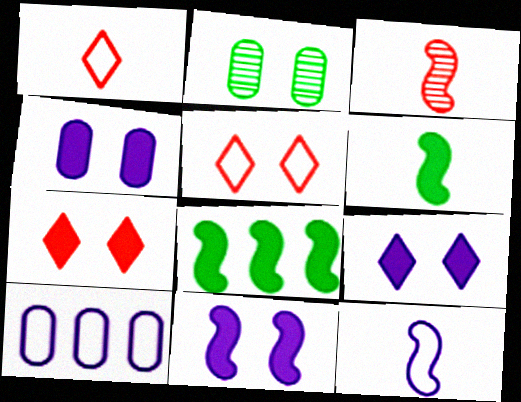[[2, 5, 11], 
[3, 6, 12], 
[4, 9, 11]]